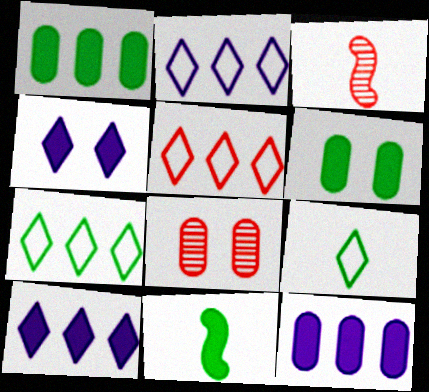[[2, 3, 6], 
[2, 5, 7], 
[2, 8, 11]]